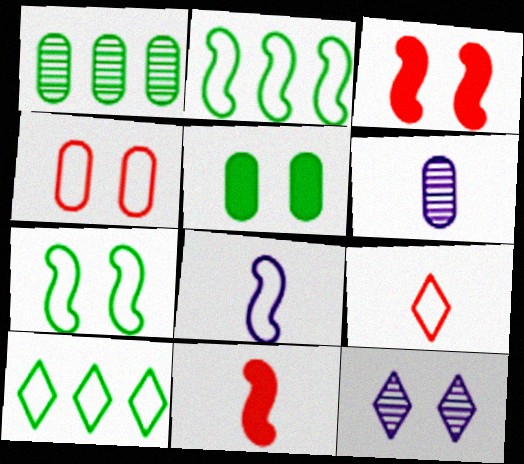[[3, 6, 10], 
[4, 8, 10]]